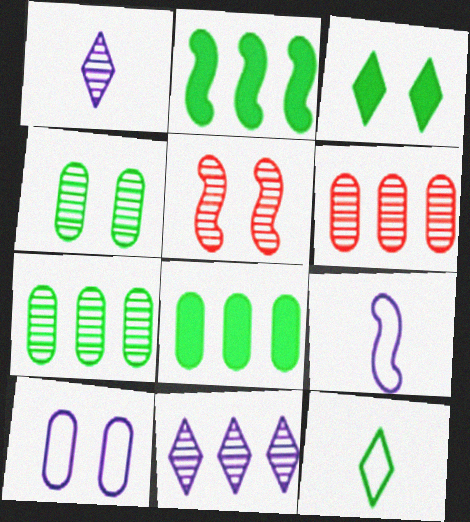[[1, 5, 7], 
[2, 4, 12], 
[2, 5, 9], 
[3, 5, 10], 
[3, 6, 9]]